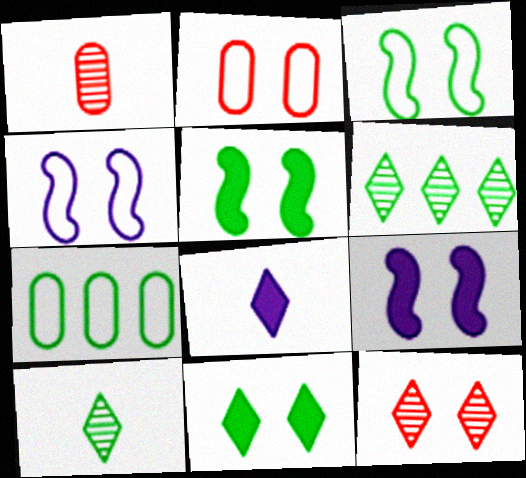[[5, 7, 10]]